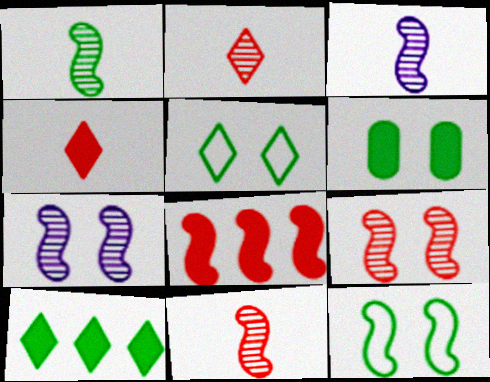[[1, 3, 11], 
[3, 8, 12]]